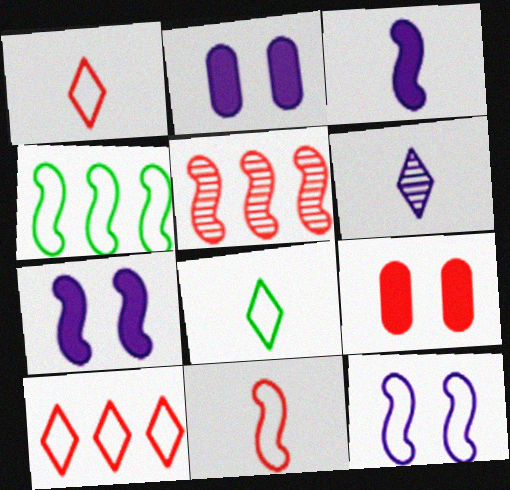[[1, 5, 9], 
[2, 5, 8], 
[4, 6, 9], 
[4, 11, 12]]